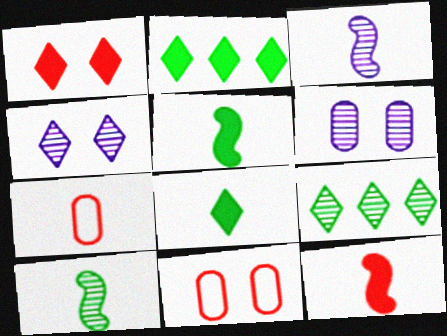[[2, 3, 11], 
[3, 7, 8]]